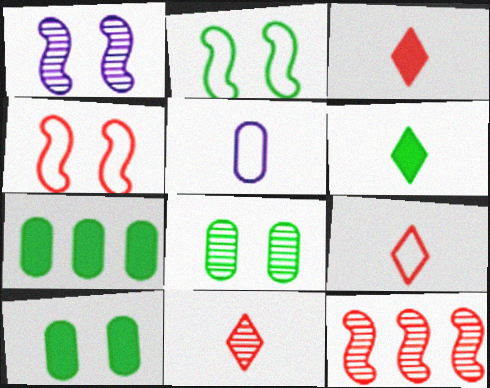[[1, 7, 9], 
[3, 9, 11]]